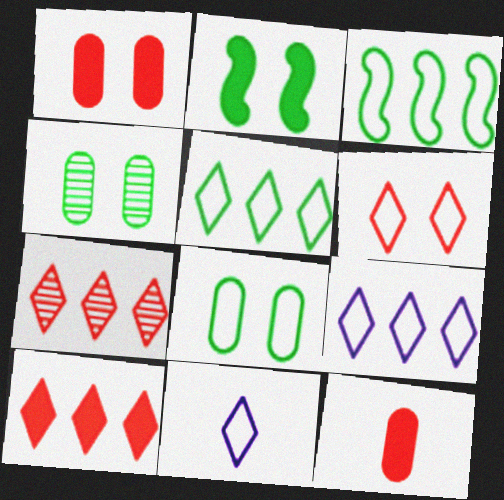[[5, 6, 11]]